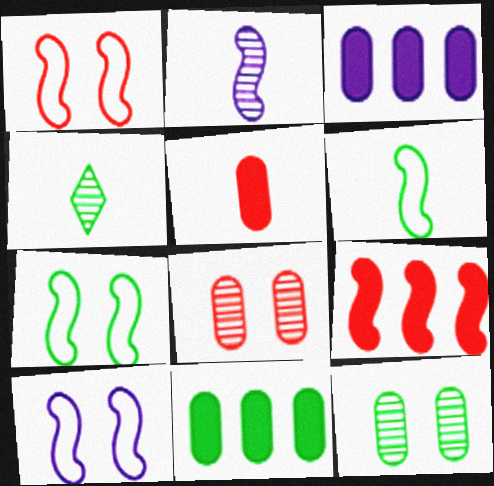[[1, 3, 4], 
[1, 7, 10], 
[2, 7, 9], 
[4, 7, 11]]